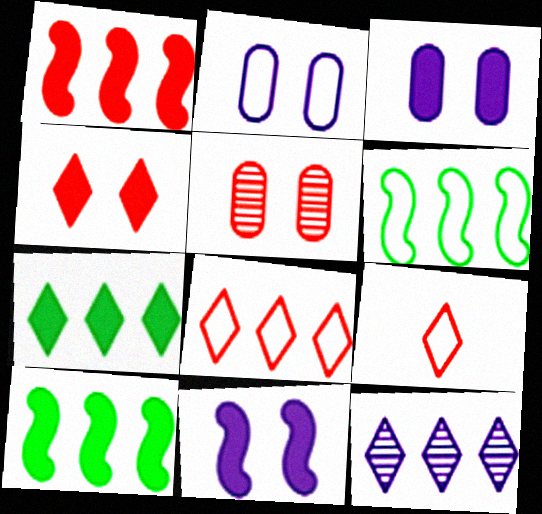[[1, 5, 9], 
[2, 6, 9], 
[7, 8, 12]]